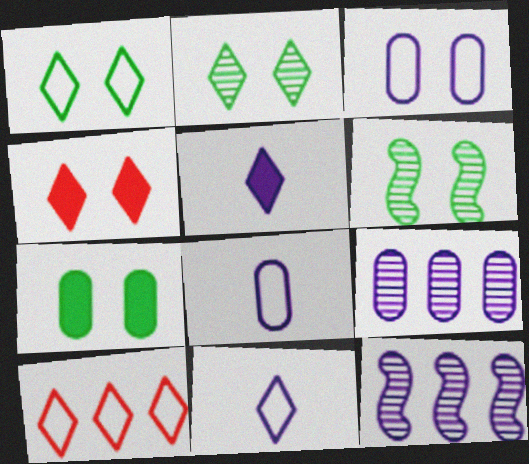[[1, 6, 7], 
[1, 10, 11], 
[2, 5, 10], 
[3, 4, 6], 
[3, 5, 12]]